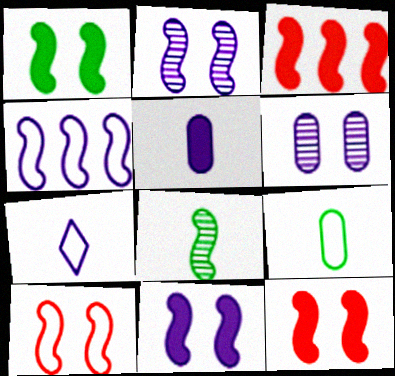[[1, 2, 10], 
[1, 11, 12], 
[4, 8, 12]]